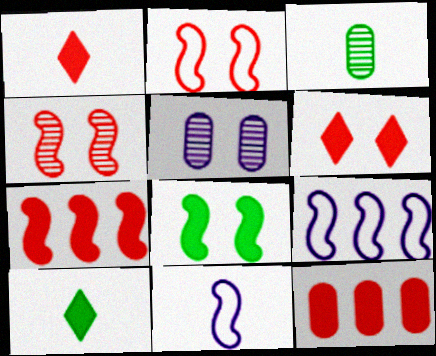[[1, 3, 11], 
[3, 6, 9]]